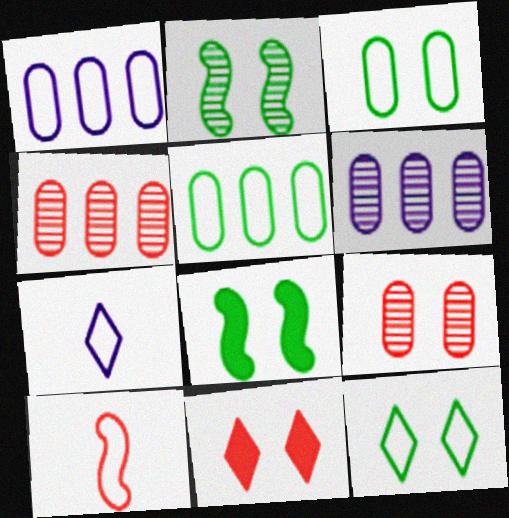[[1, 10, 12], 
[4, 7, 8], 
[4, 10, 11]]